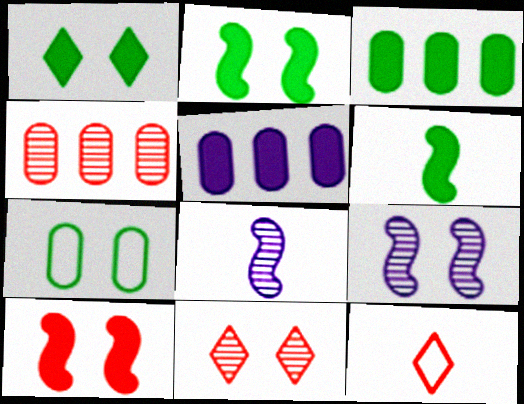[[1, 3, 6], 
[3, 9, 12], 
[4, 10, 12]]